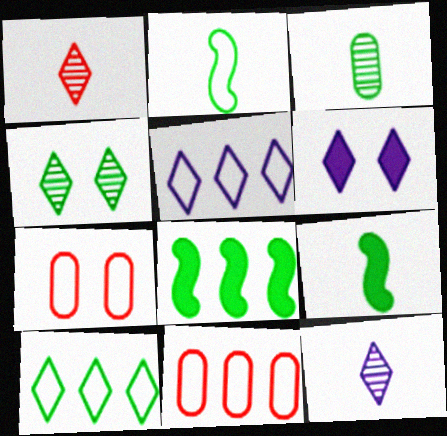[[1, 6, 10], 
[2, 5, 7], 
[5, 6, 12], 
[7, 8, 12]]